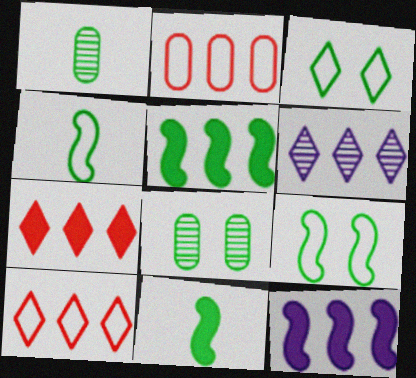[[1, 3, 5], 
[2, 5, 6]]